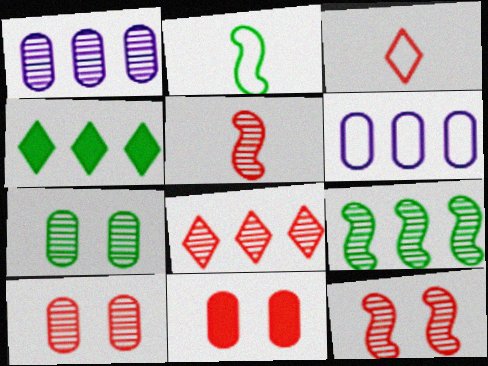[[1, 8, 9], 
[2, 4, 7], 
[5, 8, 10]]